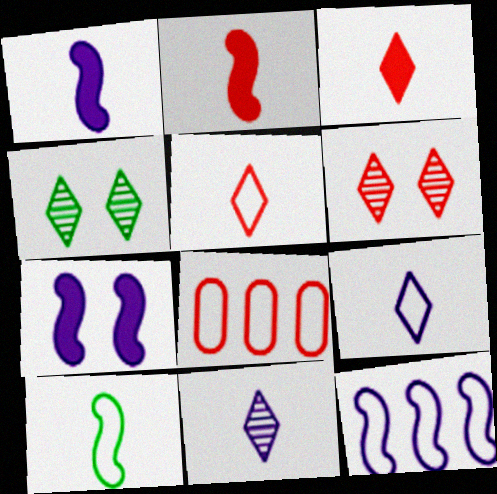[[1, 4, 8], 
[2, 6, 8]]